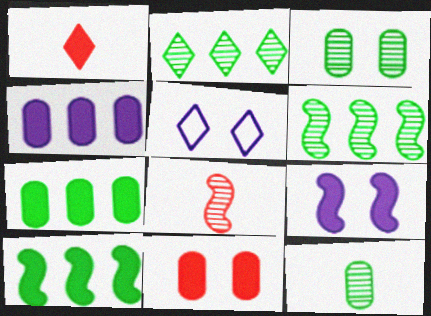[[1, 2, 5], 
[1, 7, 9], 
[5, 7, 8]]